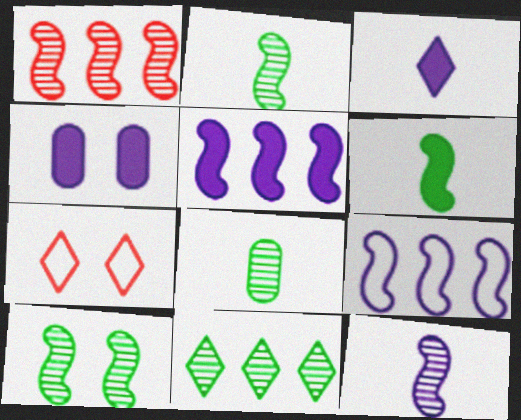[[1, 10, 12], 
[3, 4, 5], 
[3, 7, 11], 
[4, 7, 10], 
[5, 7, 8], 
[8, 10, 11]]